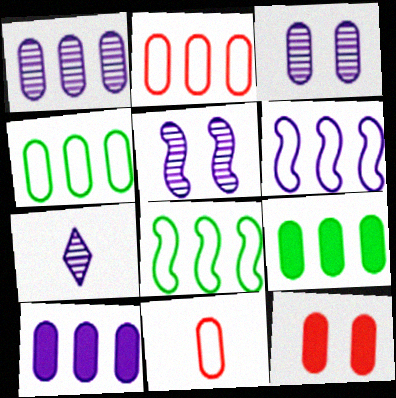[[1, 2, 9], 
[1, 5, 7], 
[3, 9, 11], 
[7, 8, 12]]